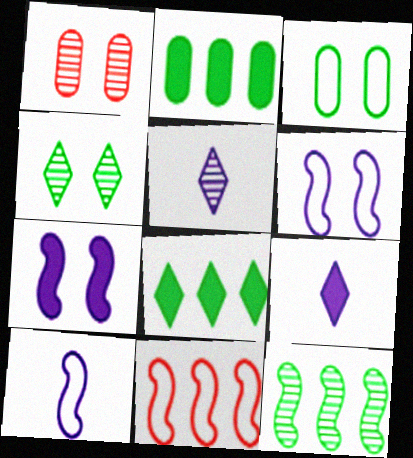[[1, 5, 12], 
[1, 8, 10]]